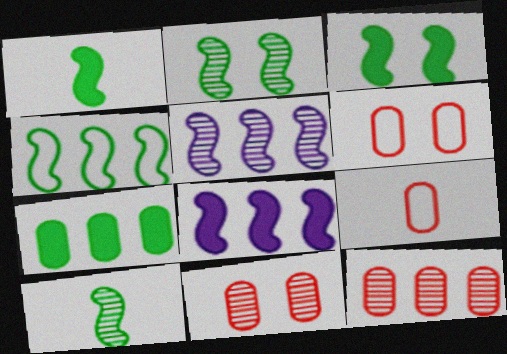[[1, 2, 4], 
[3, 4, 10]]